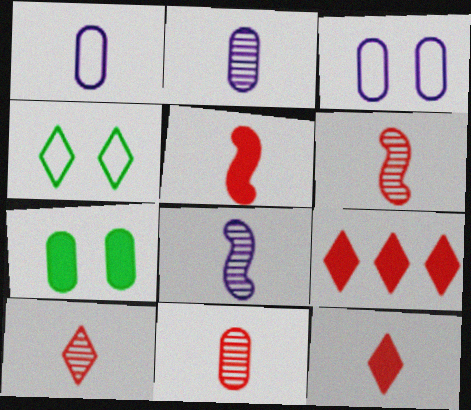[[6, 10, 11]]